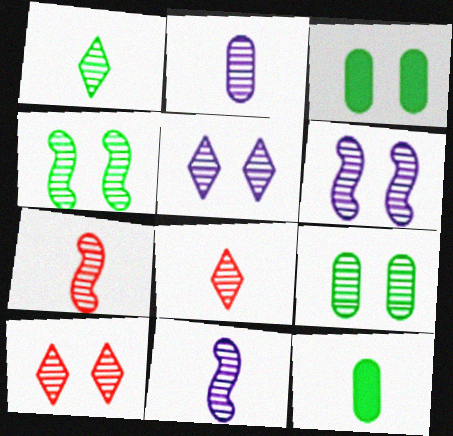[[1, 2, 7], 
[6, 9, 10]]